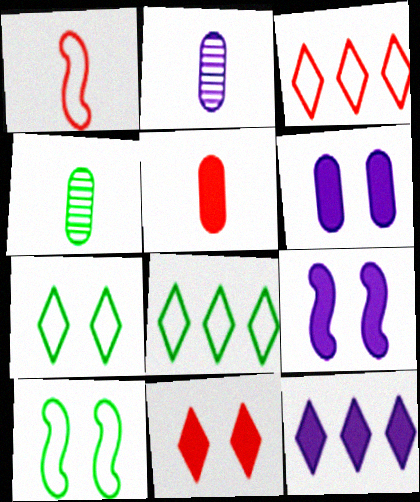[[3, 4, 9]]